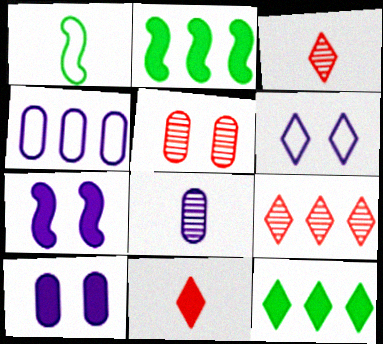[[1, 8, 11], 
[1, 9, 10], 
[2, 4, 9], 
[2, 10, 11], 
[3, 6, 12], 
[4, 8, 10]]